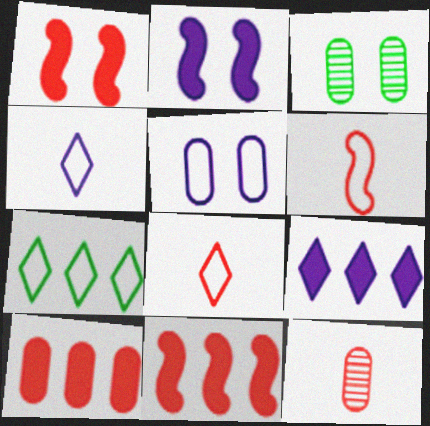[[2, 7, 12], 
[3, 4, 11], 
[3, 6, 9], 
[5, 6, 7]]